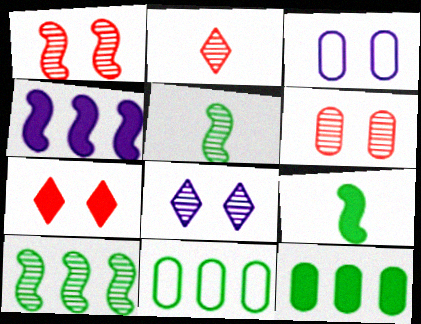[]